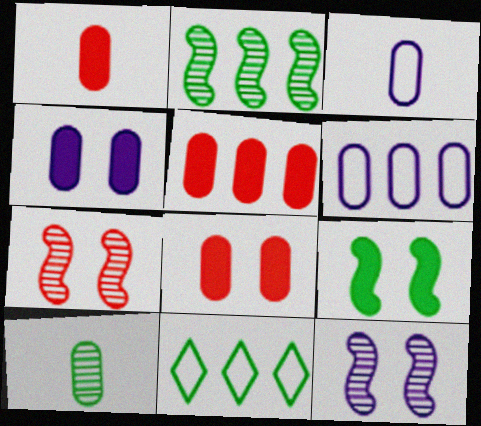[[1, 3, 10], 
[1, 5, 8], 
[1, 11, 12], 
[6, 8, 10], 
[9, 10, 11]]